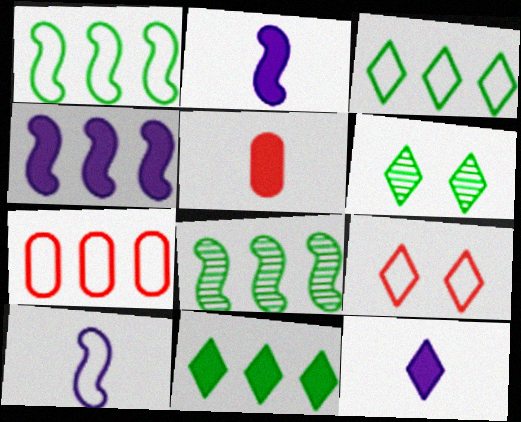[[2, 6, 7]]